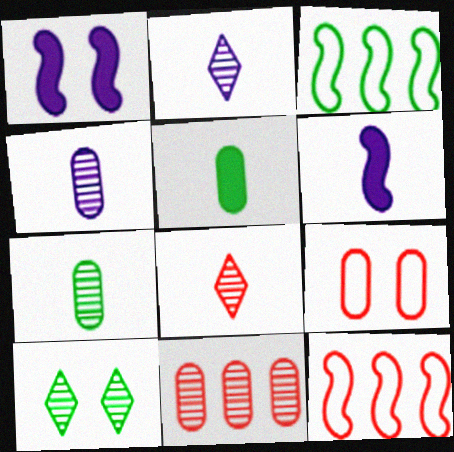[[1, 9, 10], 
[3, 5, 10]]